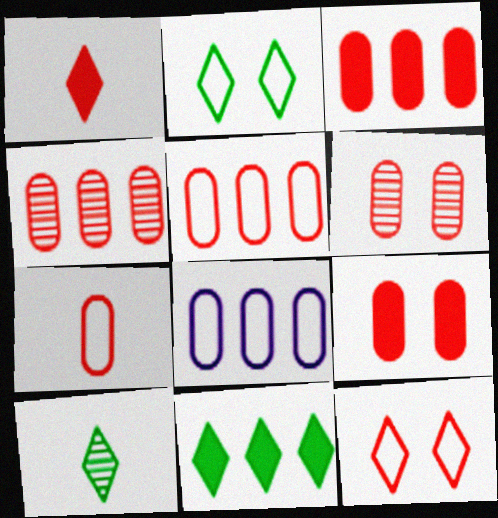[[2, 10, 11], 
[3, 4, 5], 
[3, 6, 7], 
[4, 7, 9]]